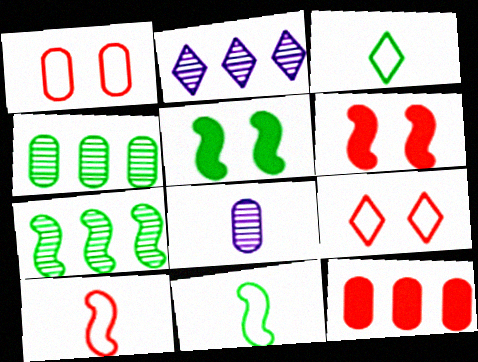[[3, 4, 5], 
[5, 7, 11]]